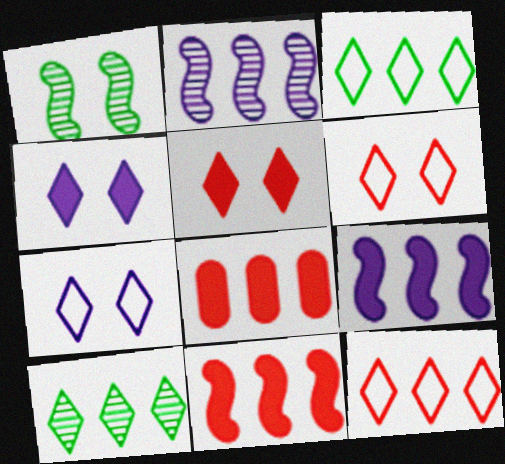[[2, 3, 8]]